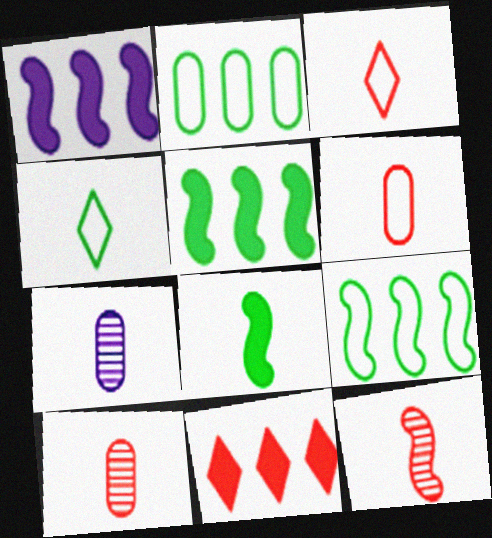[[3, 7, 8]]